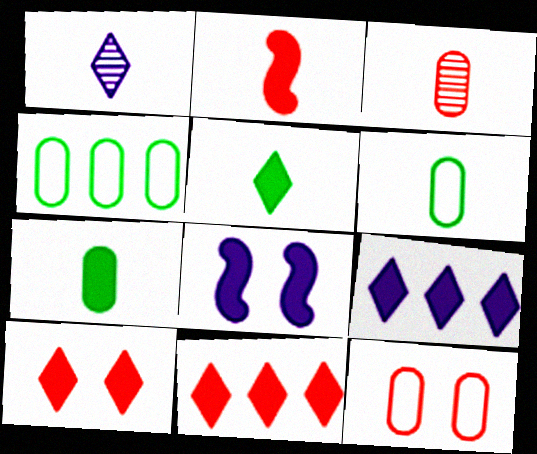[[1, 2, 6], 
[5, 9, 10], 
[7, 8, 11]]